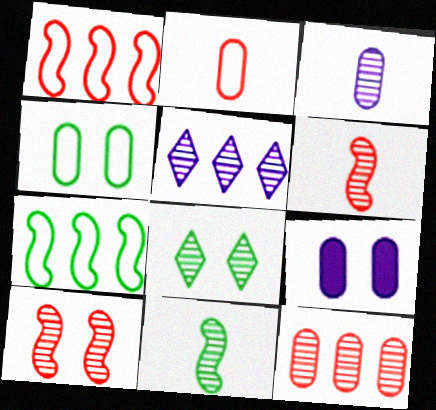[]